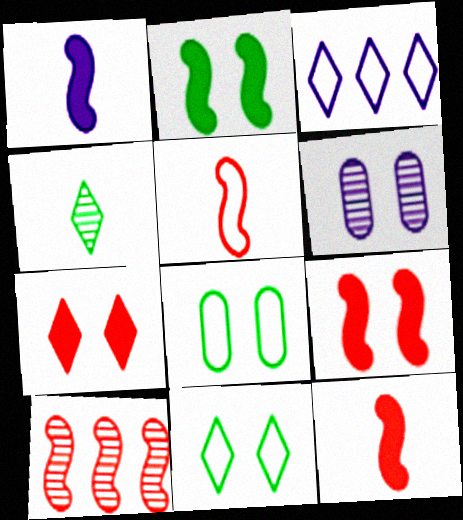[[1, 3, 6], 
[3, 4, 7], 
[3, 5, 8], 
[4, 6, 10], 
[5, 9, 10], 
[6, 9, 11]]